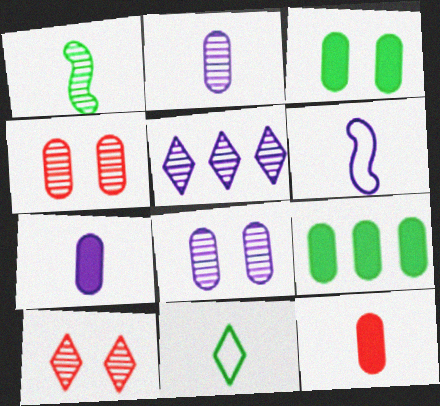[[1, 4, 5], 
[6, 9, 10]]